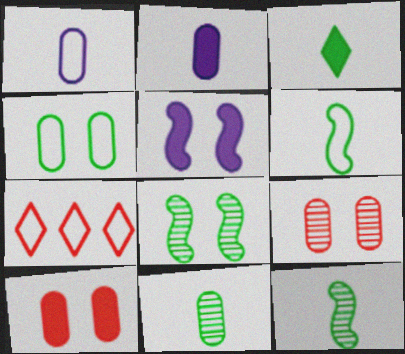[[2, 7, 8], 
[3, 6, 11], 
[5, 7, 11]]